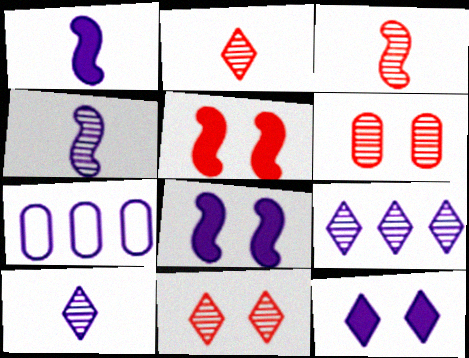[[4, 7, 12], 
[7, 8, 10]]